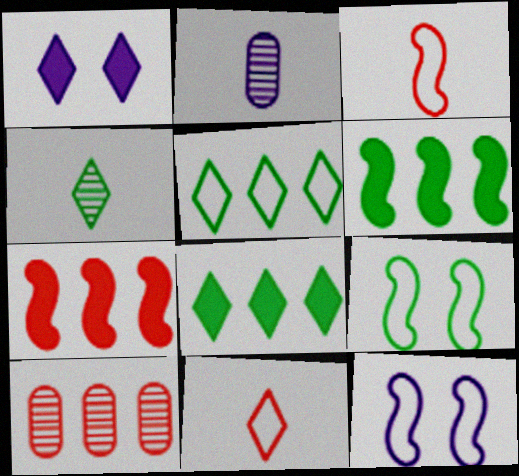[]